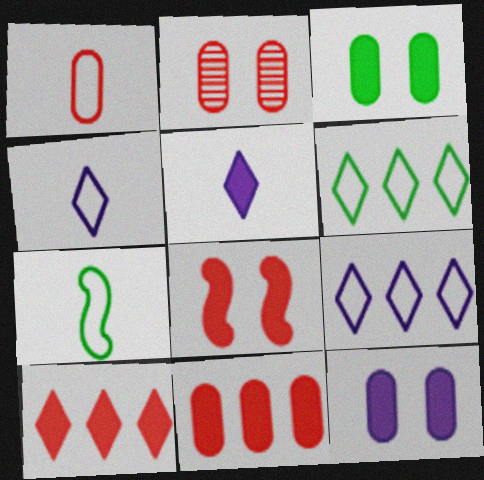[[1, 2, 11], 
[1, 4, 7]]